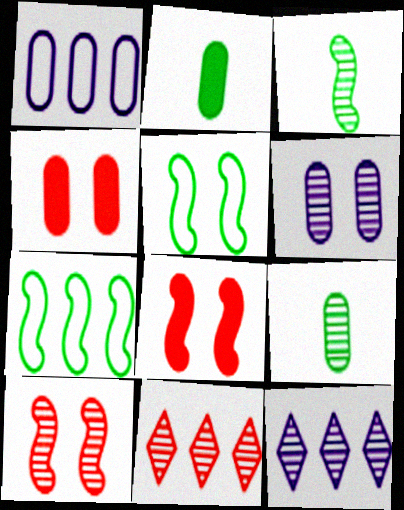[[1, 4, 9], 
[3, 6, 11], 
[9, 10, 12]]